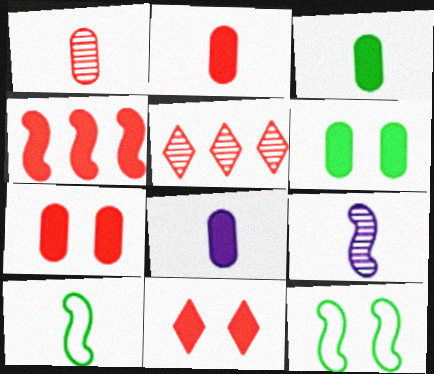[[2, 3, 8], 
[2, 4, 11], 
[4, 9, 12], 
[5, 8, 12]]